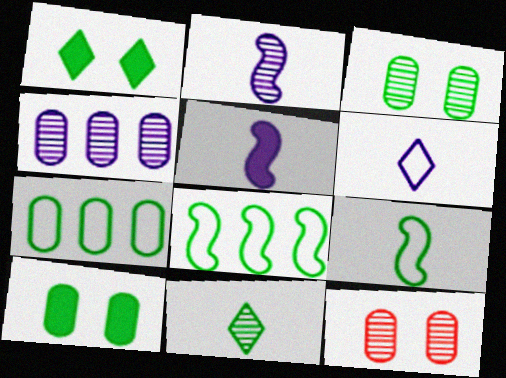[[8, 10, 11]]